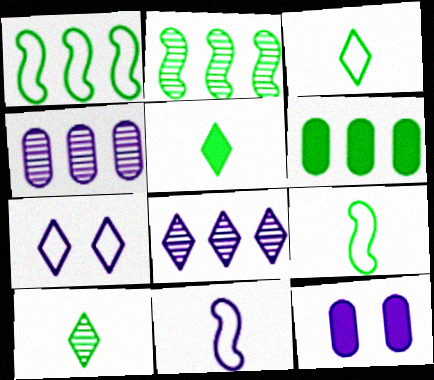[[3, 5, 10], 
[8, 11, 12]]